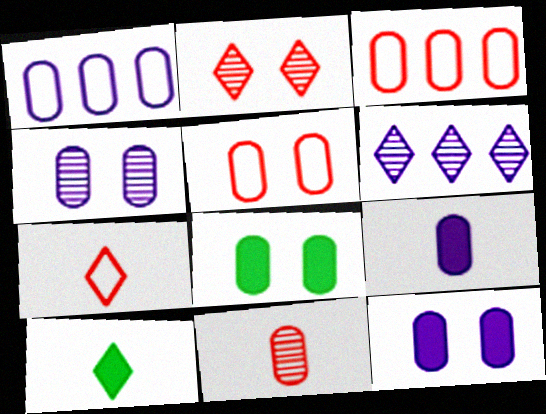[[1, 4, 9], 
[1, 8, 11], 
[4, 5, 8]]